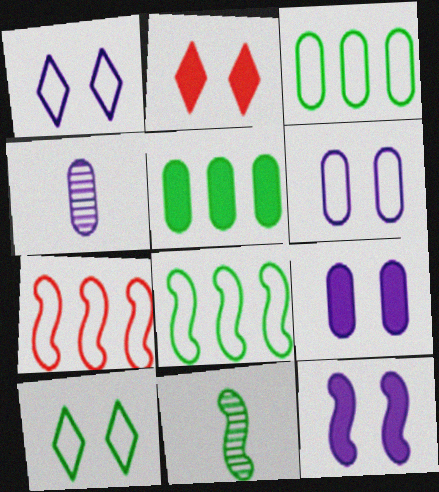[[2, 4, 8], 
[5, 10, 11], 
[7, 11, 12]]